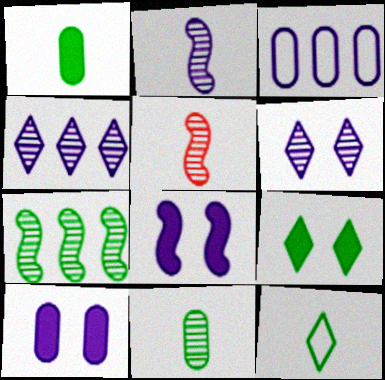[[3, 5, 9]]